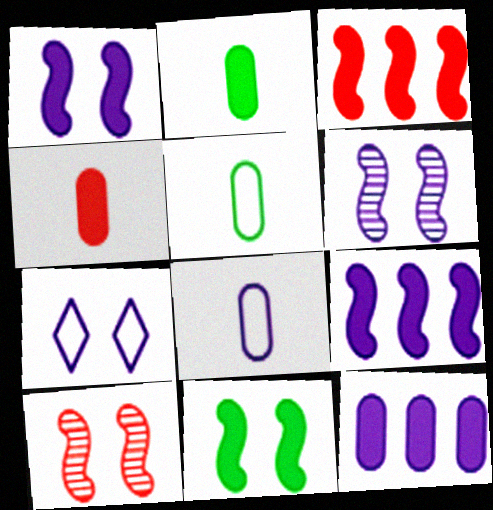[]